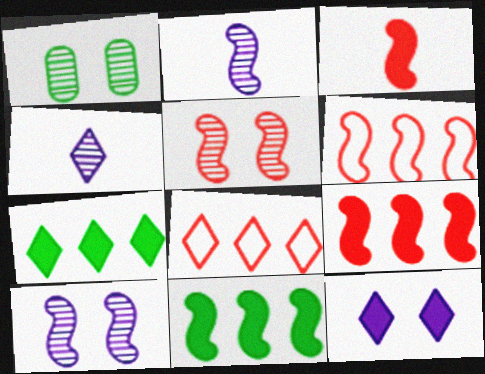[[3, 5, 6]]